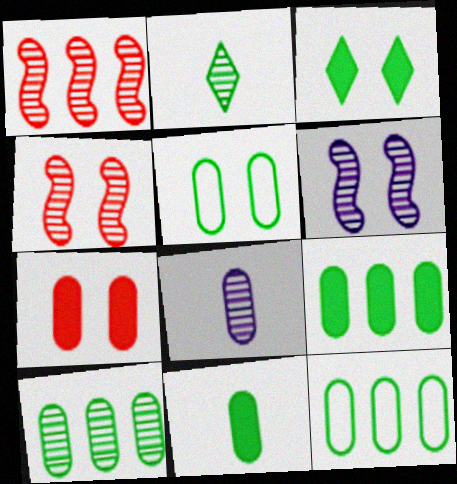[[5, 10, 11], 
[7, 8, 12], 
[9, 10, 12]]